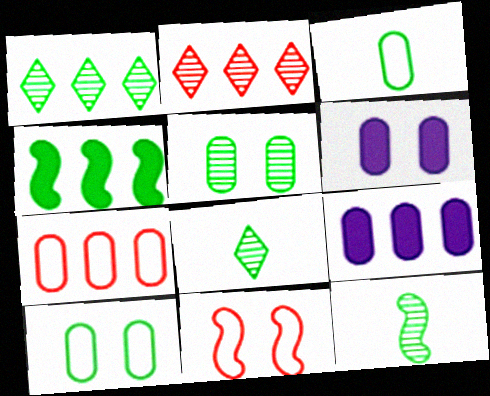[[1, 5, 12], 
[4, 8, 10], 
[8, 9, 11]]